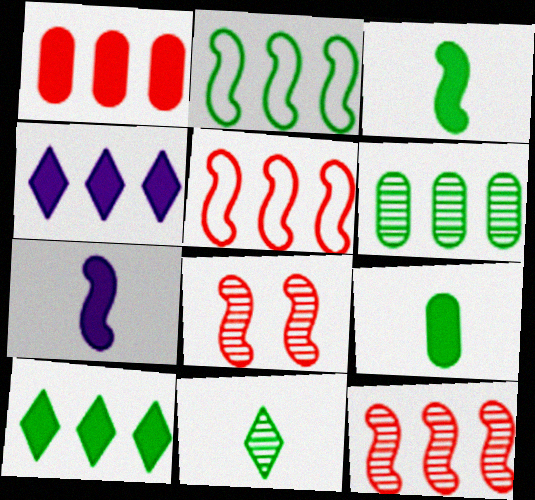[[2, 6, 10], 
[2, 7, 8], 
[4, 5, 6]]